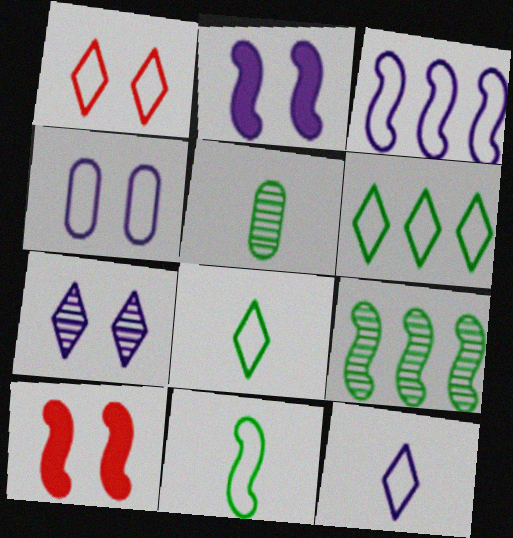[[1, 6, 12], 
[2, 4, 7], 
[3, 4, 12]]